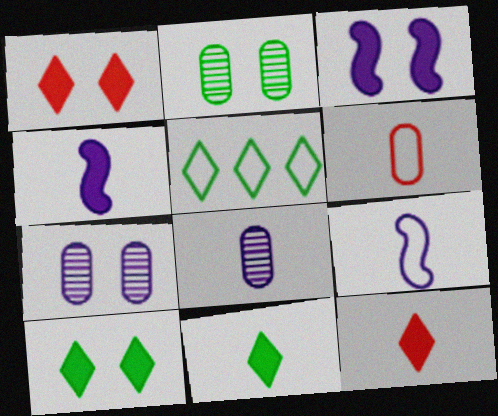[]